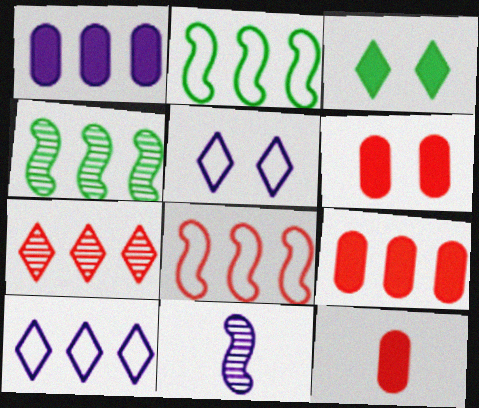[[1, 2, 7], 
[1, 5, 11], 
[4, 5, 12], 
[4, 9, 10], 
[6, 9, 12], 
[7, 8, 9]]